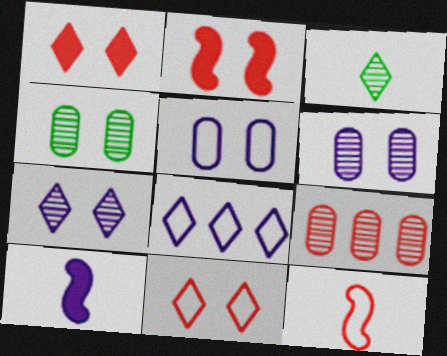[[1, 3, 8], 
[1, 9, 12], 
[6, 8, 10]]